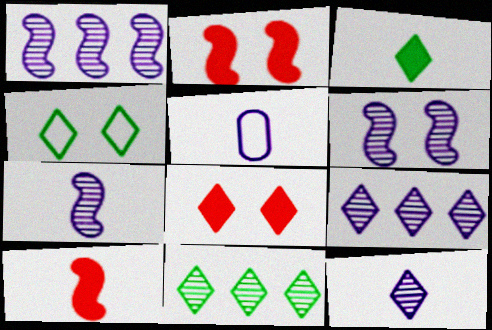[[1, 6, 7], 
[2, 5, 11], 
[3, 4, 11]]